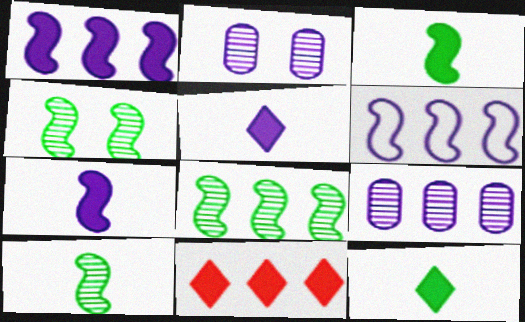[[2, 5, 6], 
[4, 8, 10]]